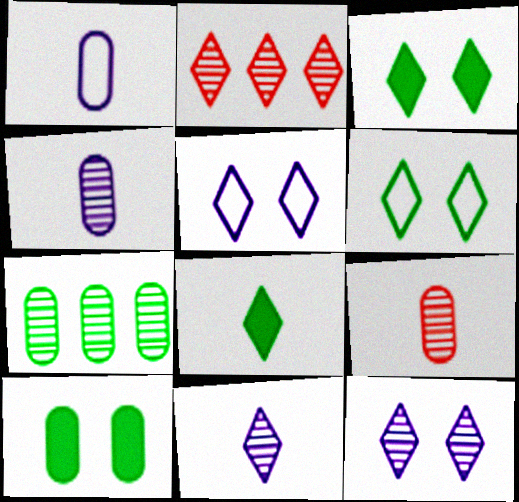[[2, 5, 8]]